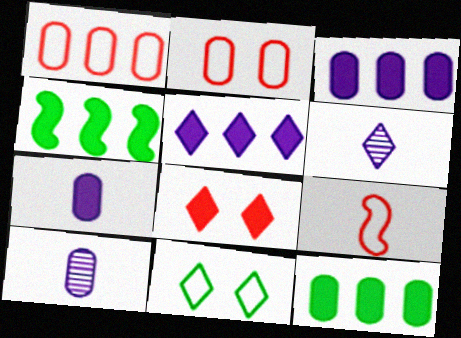[[2, 4, 6], 
[2, 10, 12], 
[4, 7, 8]]